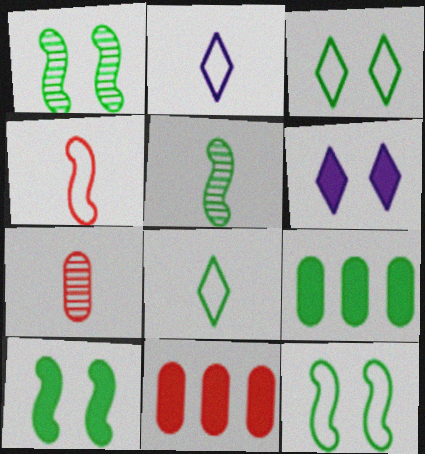[[1, 2, 11], 
[1, 8, 9], 
[1, 10, 12], 
[3, 5, 9]]